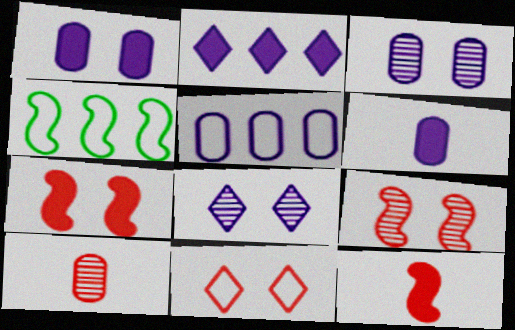[[3, 5, 6]]